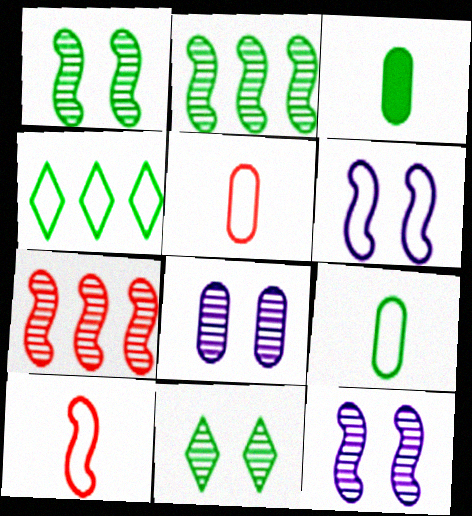[[1, 3, 4], 
[4, 5, 6]]